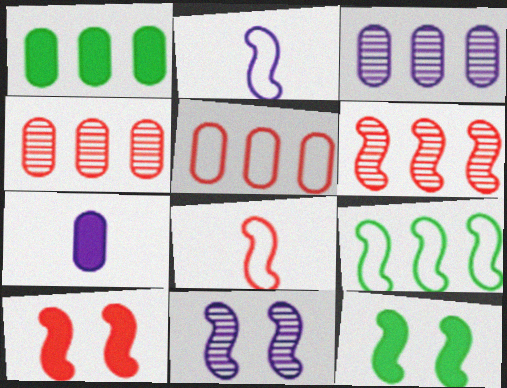[[1, 3, 5], 
[2, 6, 12], 
[6, 8, 10]]